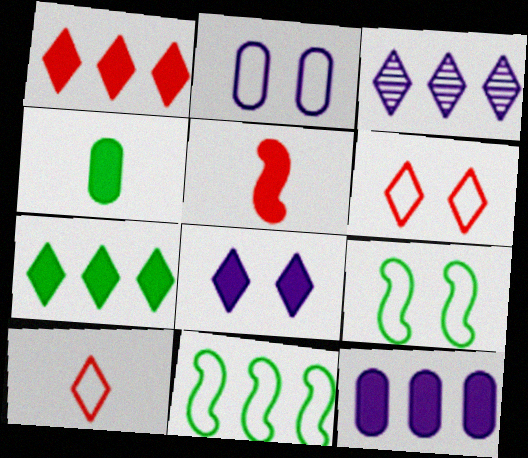[[2, 6, 9], 
[2, 10, 11]]